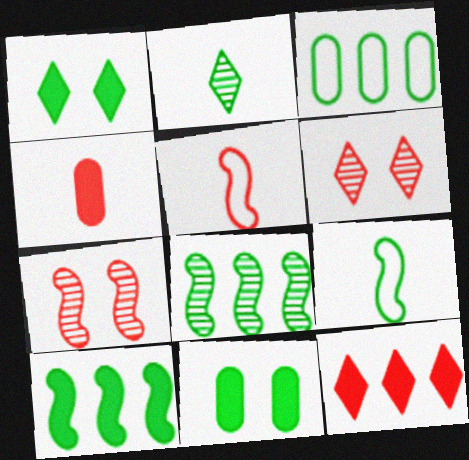[]